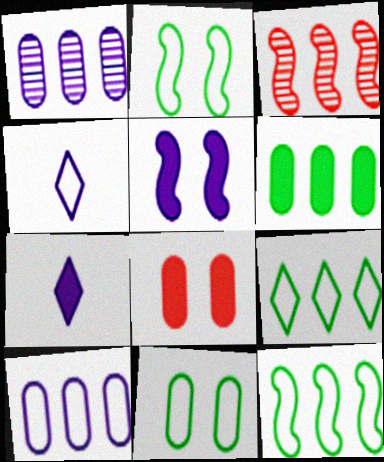[[1, 4, 5], 
[3, 7, 11]]